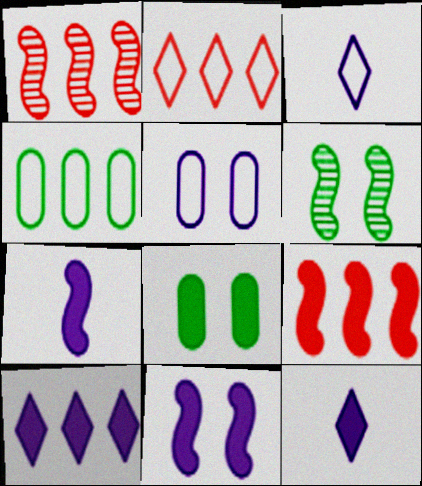[[1, 3, 8], 
[1, 4, 10], 
[8, 9, 12]]